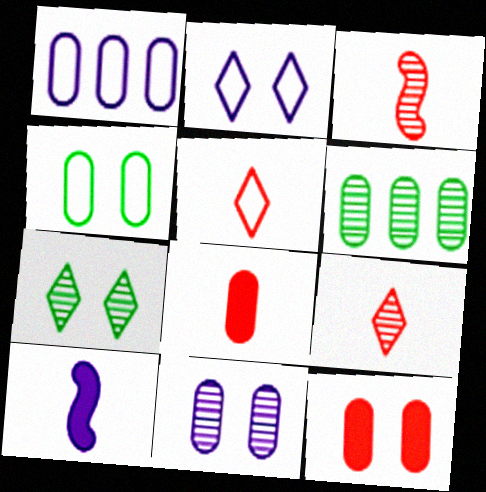[[3, 5, 8], 
[4, 11, 12]]